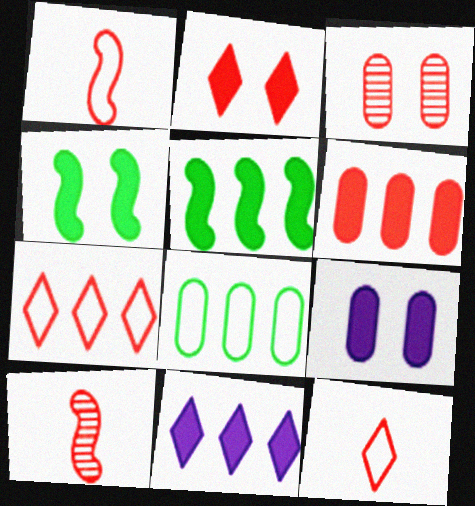[[2, 4, 9], 
[5, 6, 11]]